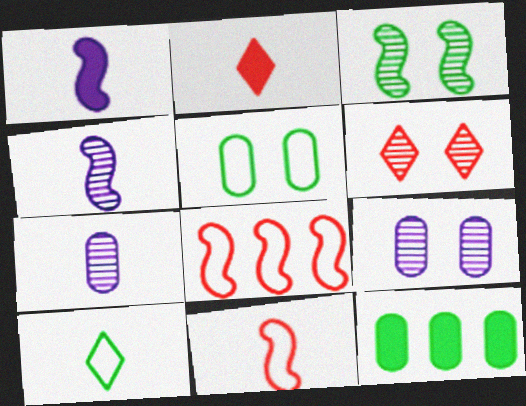[[1, 3, 8], 
[3, 6, 9], 
[3, 10, 12]]